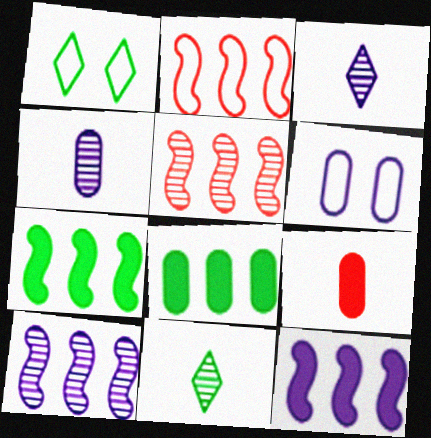[[1, 9, 10], 
[2, 7, 10], 
[3, 6, 12]]